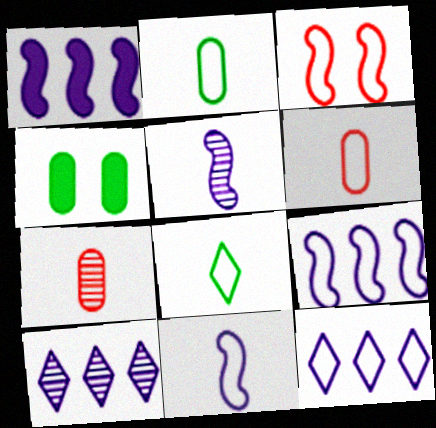[[2, 3, 12], 
[6, 8, 11]]